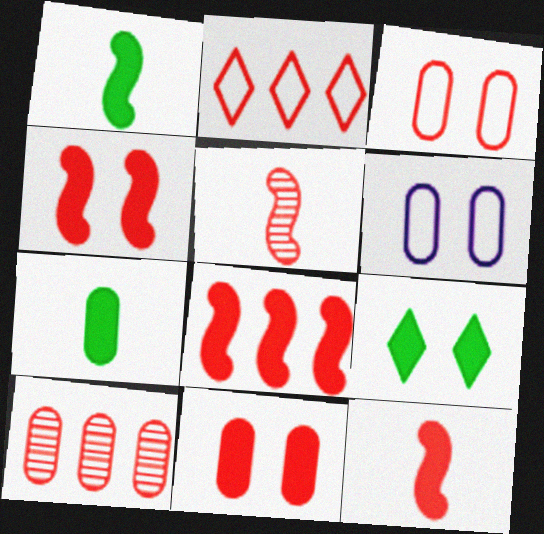[[2, 5, 11], 
[2, 8, 10], 
[4, 8, 12], 
[6, 7, 10]]